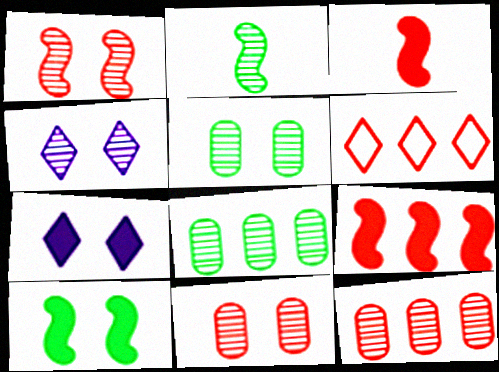[[1, 4, 5], 
[2, 4, 12], 
[3, 6, 11], 
[6, 9, 12]]